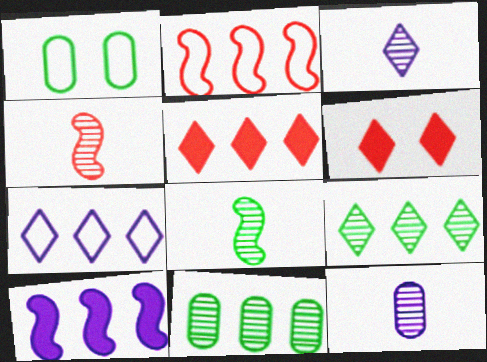[[5, 7, 9]]